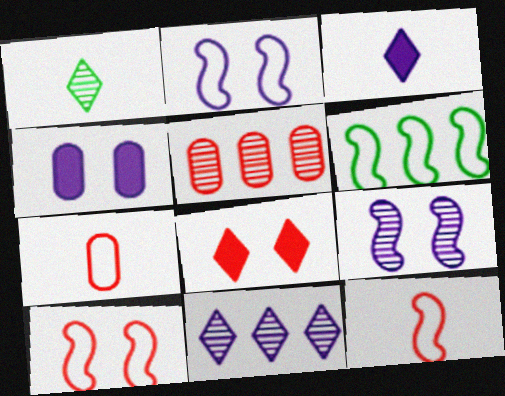[[1, 5, 9], 
[2, 6, 12], 
[5, 8, 12]]